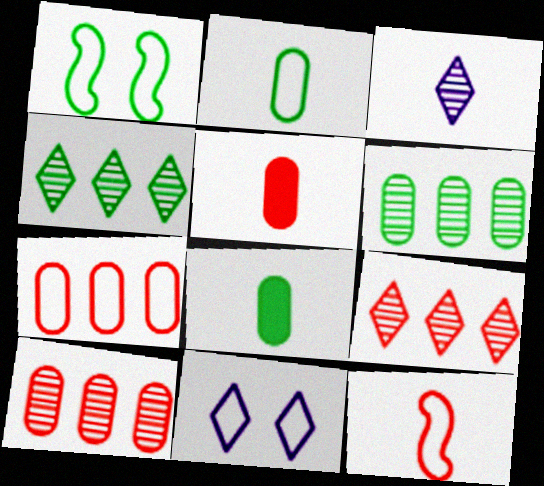[[1, 4, 8], 
[3, 8, 12]]